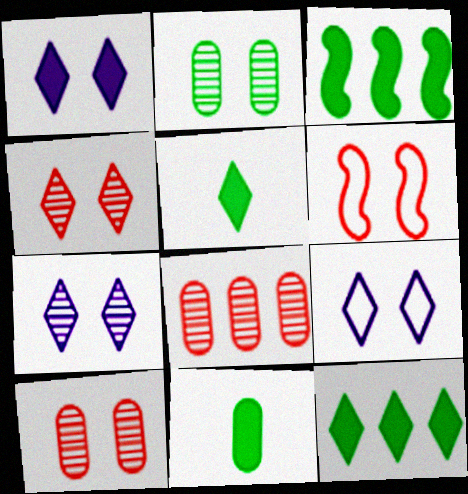[[1, 2, 6], 
[1, 7, 9]]